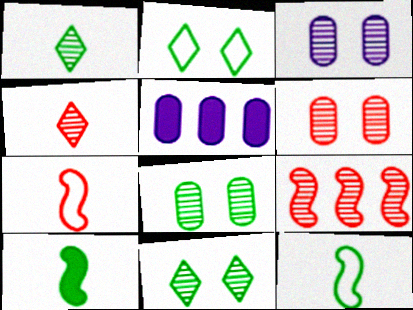[[1, 3, 9], 
[3, 6, 8], 
[4, 6, 9], 
[5, 7, 11]]